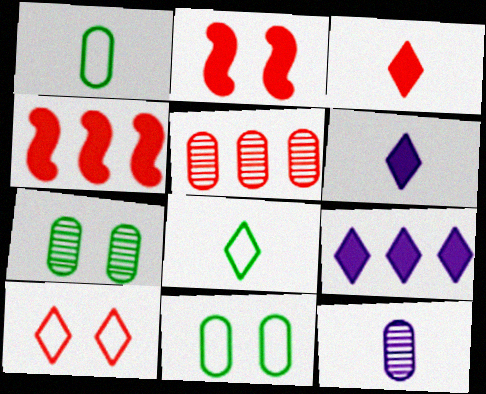[[5, 7, 12]]